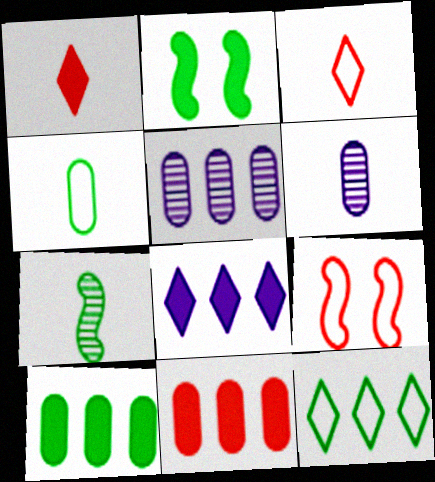[[2, 3, 5]]